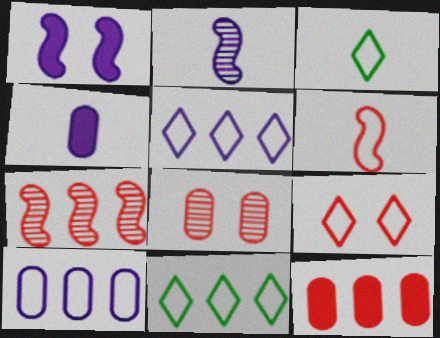[[3, 5, 9]]